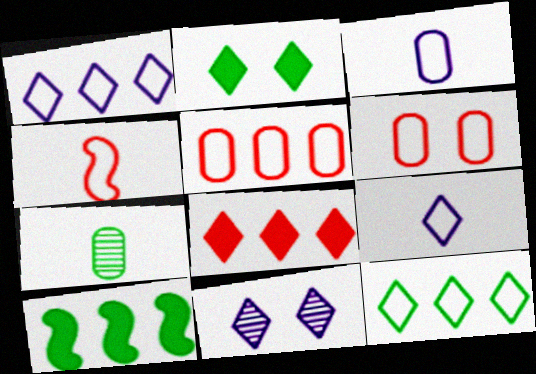[]